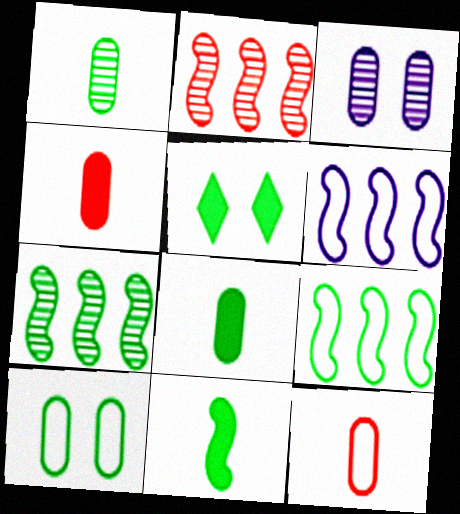[[1, 5, 9]]